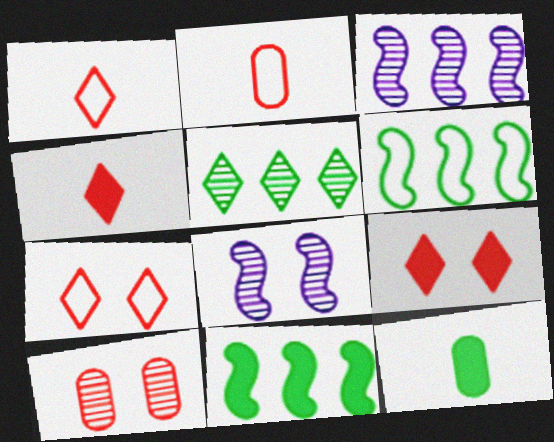[[3, 7, 12]]